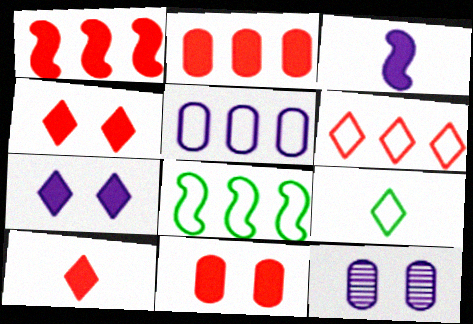[[1, 9, 12], 
[1, 10, 11], 
[5, 6, 8], 
[8, 10, 12]]